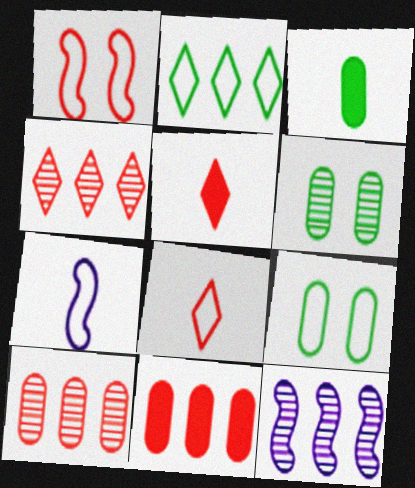[[1, 5, 10], 
[2, 11, 12], 
[5, 9, 12]]